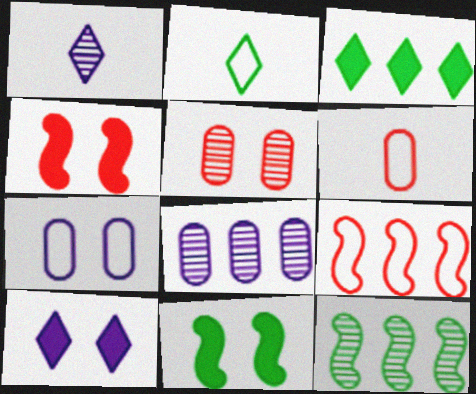[[1, 5, 12], 
[2, 4, 8], 
[2, 7, 9], 
[3, 8, 9], 
[6, 10, 12]]